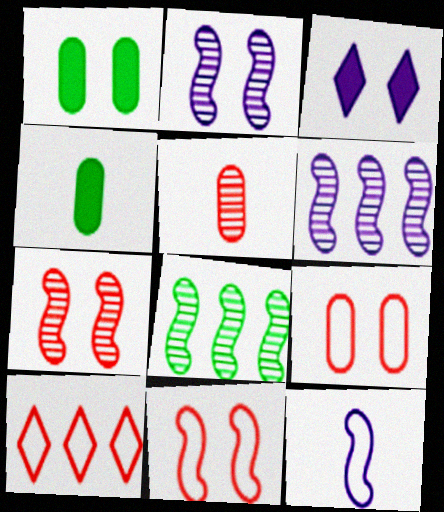[[2, 4, 10]]